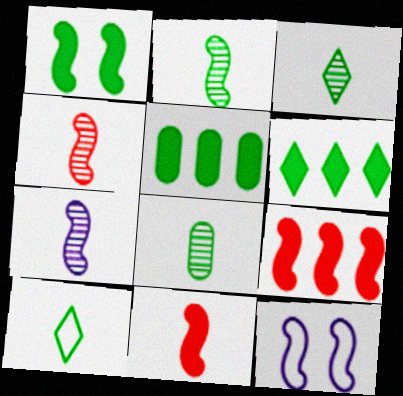[[2, 3, 8], 
[2, 4, 7], 
[2, 9, 12]]